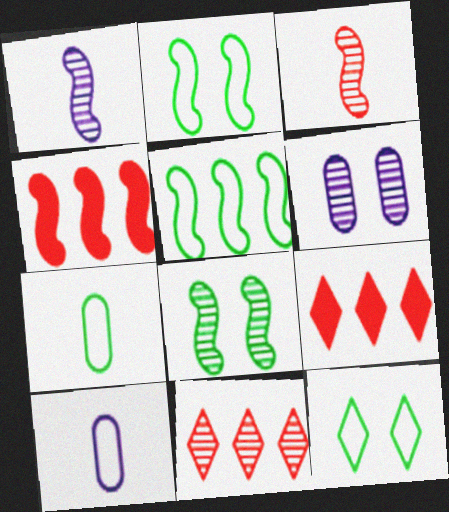[[1, 2, 4], 
[5, 7, 12], 
[8, 9, 10]]